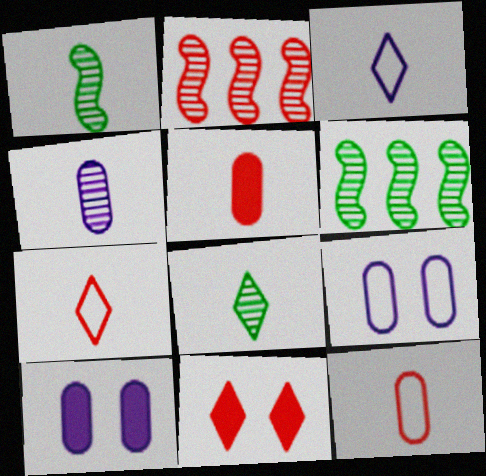[[1, 3, 5], 
[2, 11, 12], 
[6, 7, 10]]